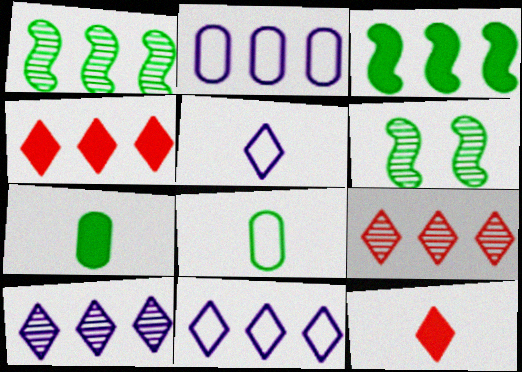[[1, 2, 4], 
[2, 3, 9], 
[2, 6, 12]]